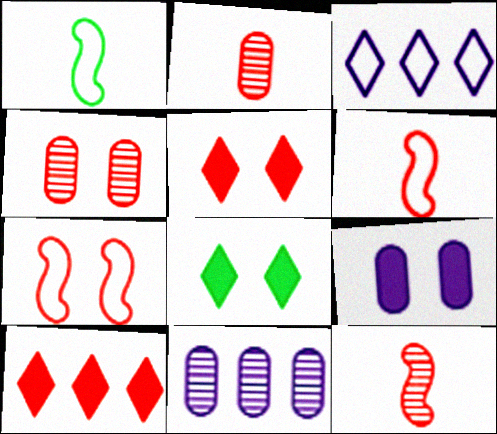[[1, 5, 11], 
[2, 7, 10], 
[4, 5, 7], 
[4, 6, 10], 
[6, 8, 11]]